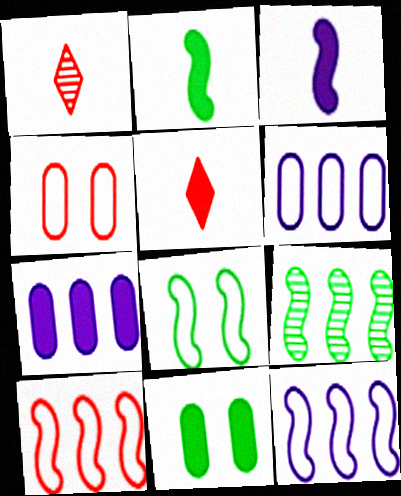[[1, 7, 8], 
[1, 11, 12], 
[2, 8, 9]]